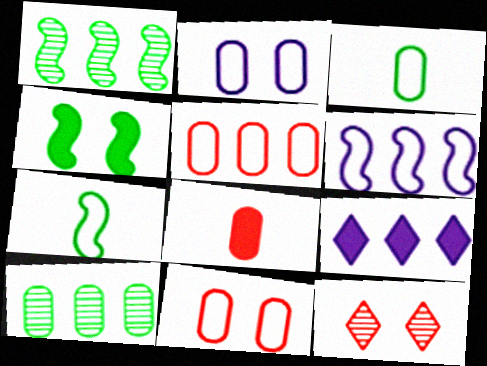[[1, 4, 7], 
[1, 5, 9], 
[2, 3, 5], 
[2, 4, 12], 
[2, 8, 10], 
[4, 8, 9]]